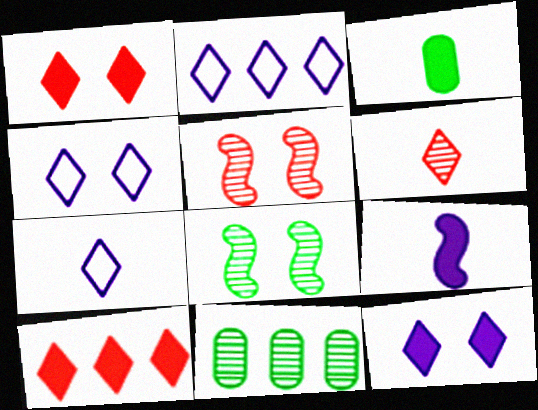[[2, 3, 5], 
[2, 4, 7]]